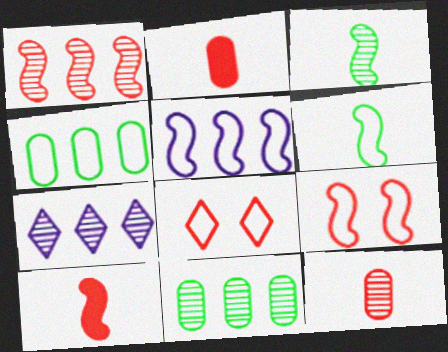[[1, 2, 8], 
[1, 7, 11], 
[1, 9, 10], 
[5, 6, 9]]